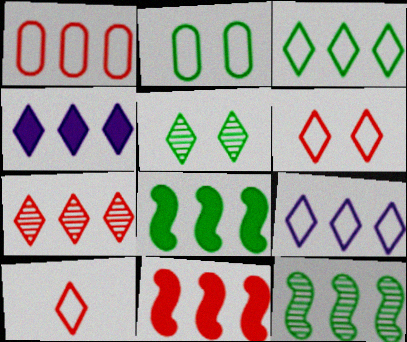[[1, 4, 12], 
[1, 7, 11], 
[3, 4, 7], 
[4, 5, 10]]